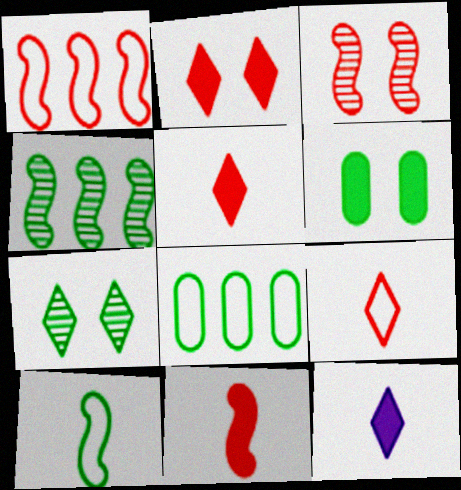[[1, 3, 11], 
[3, 8, 12]]